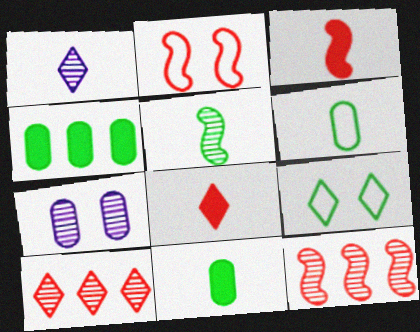[[1, 2, 4], 
[1, 3, 6], 
[2, 3, 12], 
[4, 5, 9], 
[5, 7, 10]]